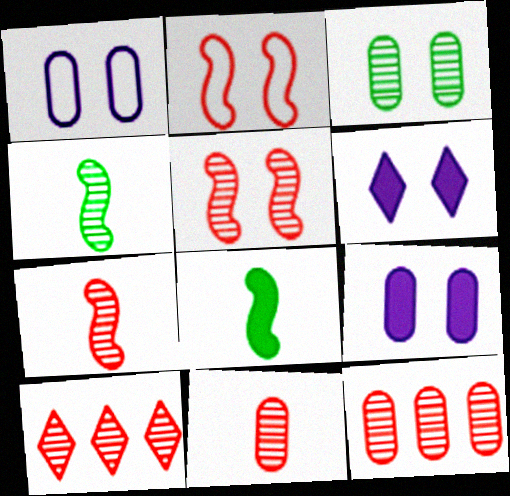[[1, 8, 10], 
[2, 3, 6], 
[5, 10, 11]]